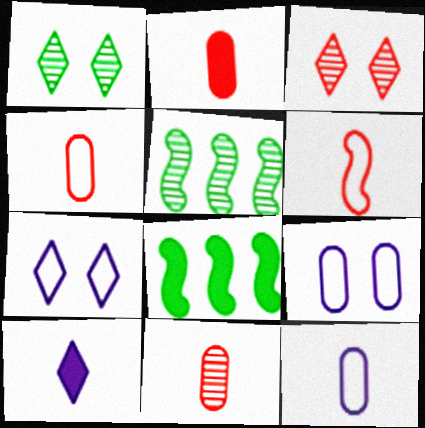[[2, 4, 11], 
[2, 5, 7], 
[3, 8, 12], 
[7, 8, 11]]